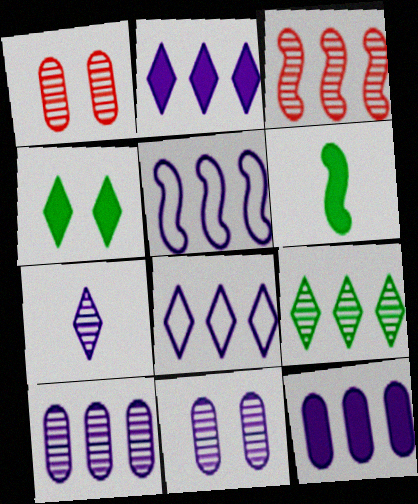[[1, 6, 8], 
[2, 5, 10], 
[3, 9, 10]]